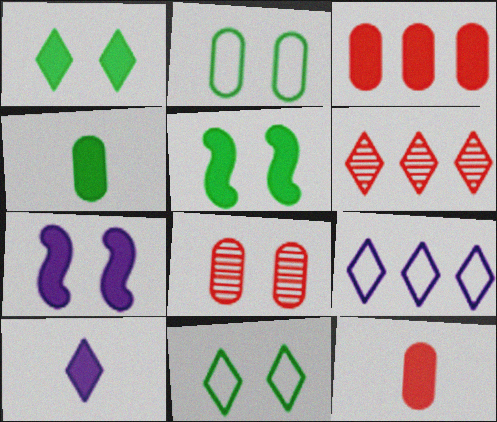[[3, 5, 10], 
[6, 10, 11], 
[7, 8, 11]]